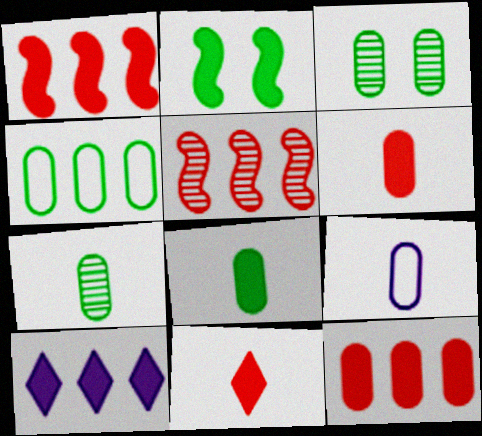[[2, 6, 10], 
[3, 4, 8], 
[3, 9, 12], 
[4, 5, 10], 
[6, 7, 9]]